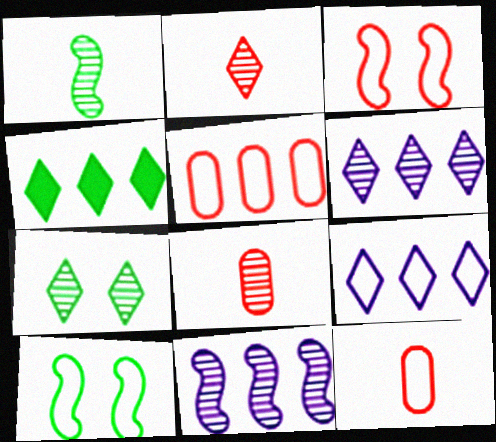[[2, 6, 7], 
[4, 5, 11], 
[7, 8, 11], 
[9, 10, 12]]